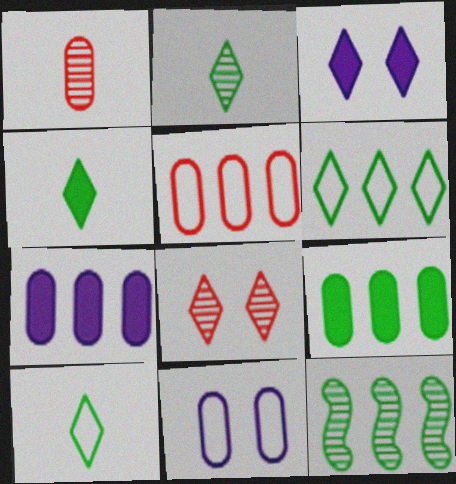[[1, 9, 11], 
[2, 4, 10], 
[6, 9, 12]]